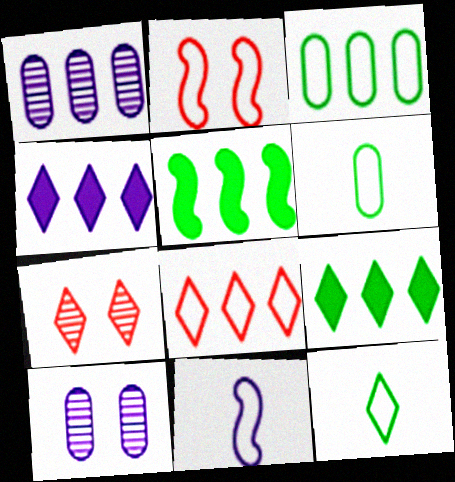[[1, 5, 8], 
[4, 7, 12], 
[4, 10, 11]]